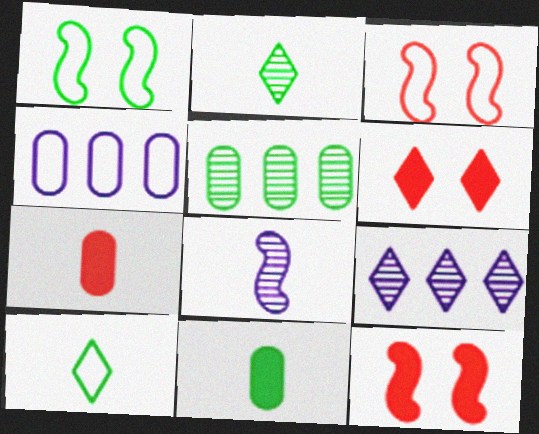[[1, 7, 9], 
[2, 4, 12], 
[3, 4, 10], 
[3, 9, 11], 
[6, 9, 10], 
[7, 8, 10]]